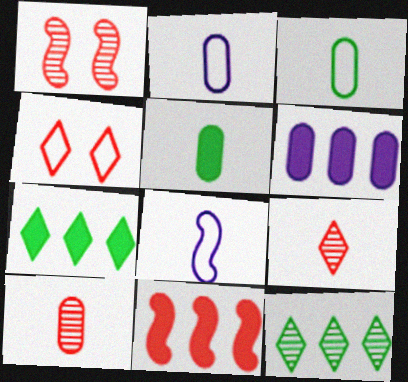[[1, 2, 7], 
[2, 5, 10], 
[4, 10, 11], 
[5, 8, 9], 
[6, 7, 11]]